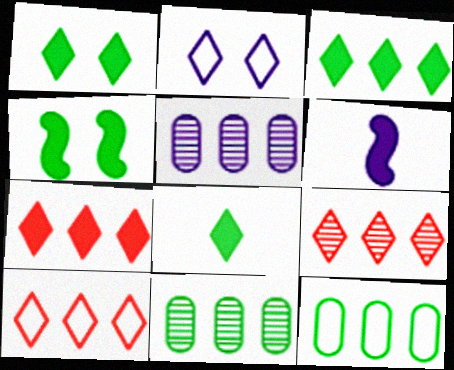[[1, 3, 8], 
[2, 5, 6], 
[2, 8, 9], 
[7, 9, 10]]